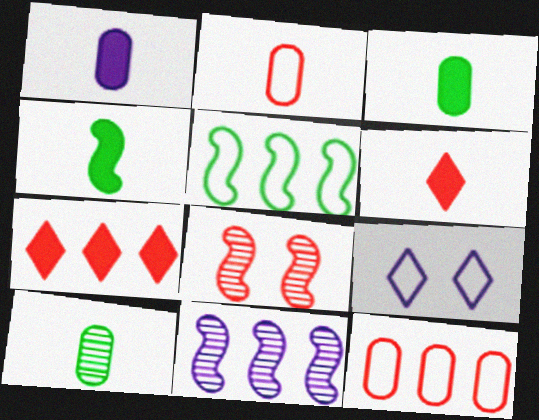[[1, 2, 10], 
[1, 4, 6], 
[1, 9, 11], 
[2, 5, 9], 
[2, 7, 8], 
[6, 8, 12]]